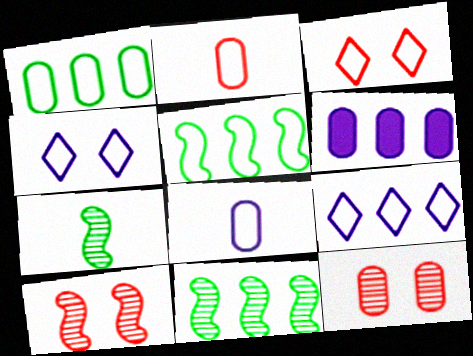[[2, 4, 5], 
[3, 5, 8], 
[3, 6, 7]]